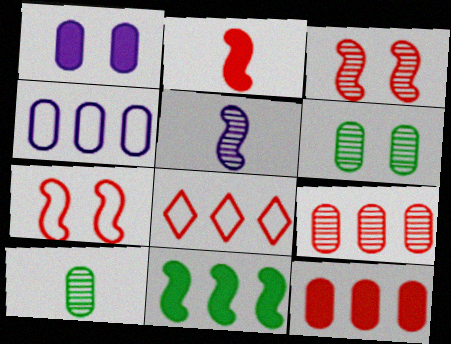[[5, 7, 11]]